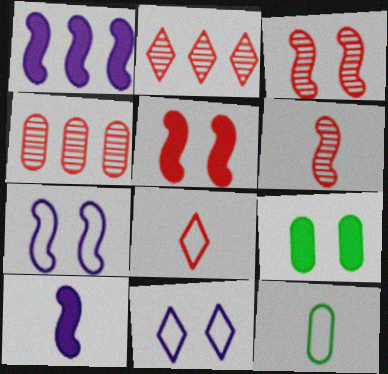[[3, 9, 11], 
[4, 5, 8]]